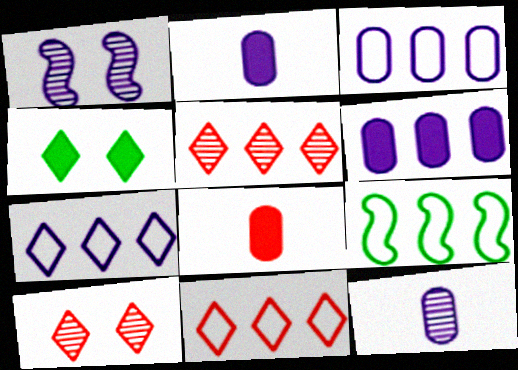[[1, 2, 7], 
[2, 9, 10], 
[3, 9, 11], 
[5, 6, 9]]